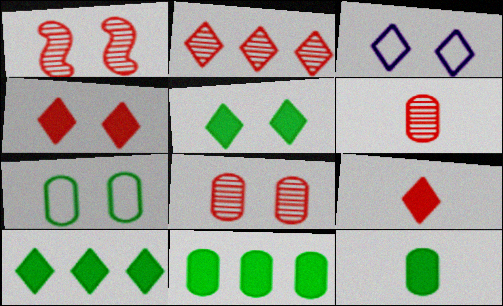[[1, 2, 6]]